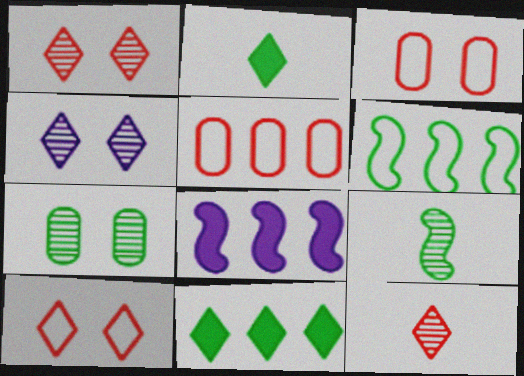[[2, 6, 7]]